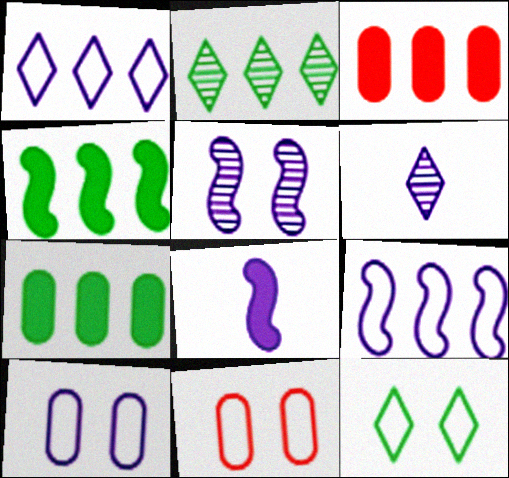[[2, 3, 9], 
[2, 8, 11], 
[4, 6, 11], 
[5, 8, 9]]